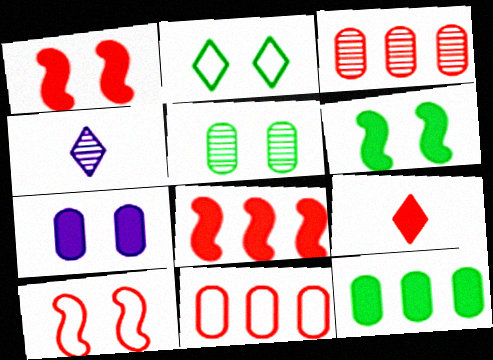[[2, 5, 6], 
[3, 9, 10], 
[4, 6, 11], 
[4, 10, 12]]